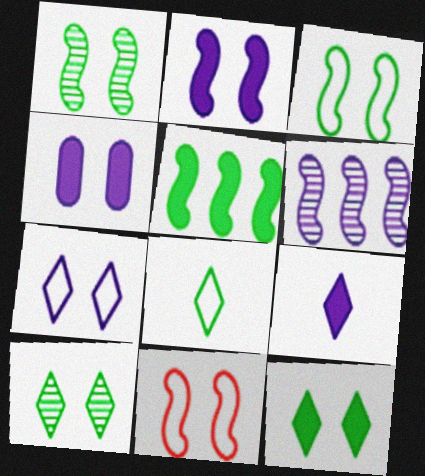[[1, 2, 11], 
[4, 10, 11]]